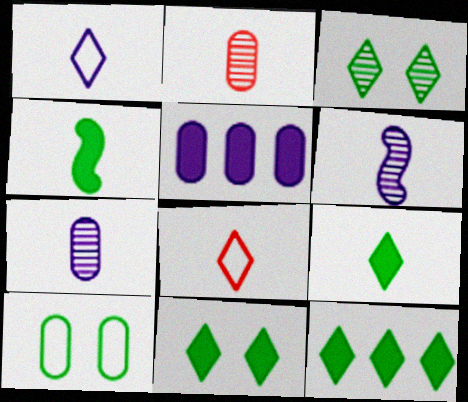[[1, 2, 4], 
[2, 5, 10], 
[4, 7, 8], 
[9, 11, 12]]